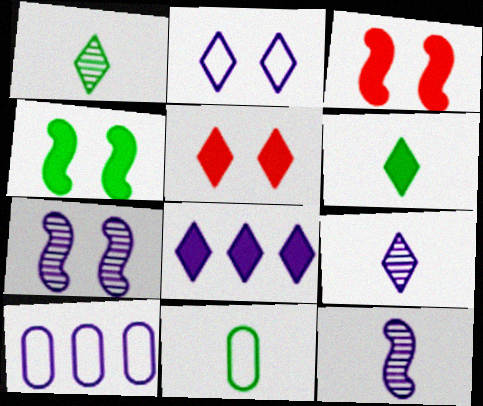[[1, 3, 10], 
[2, 8, 9], 
[5, 6, 8]]